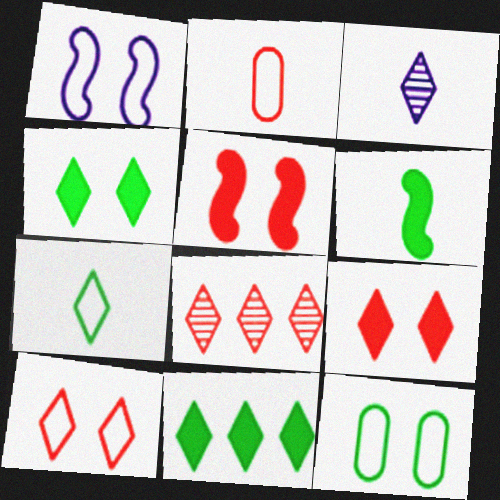[[1, 10, 12], 
[2, 3, 6], 
[2, 5, 8], 
[3, 10, 11]]